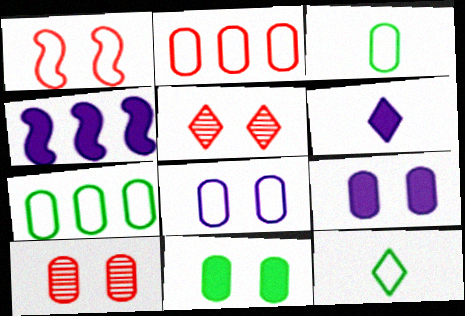[[2, 3, 8], 
[3, 4, 5], 
[4, 6, 9], 
[4, 10, 12], 
[8, 10, 11]]